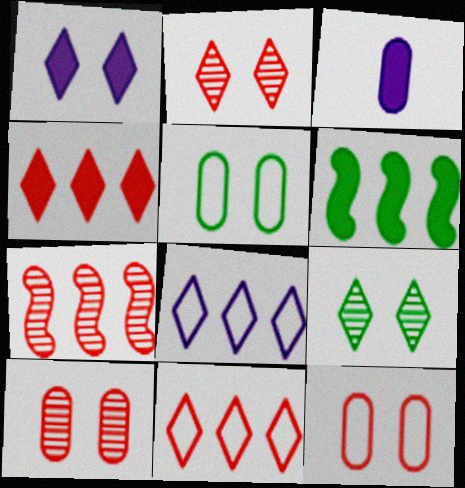[]